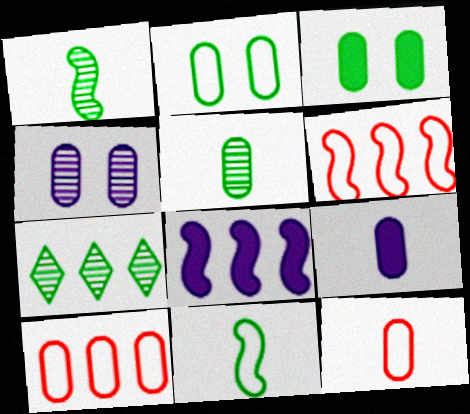[[3, 7, 11], 
[5, 9, 12], 
[7, 8, 10]]